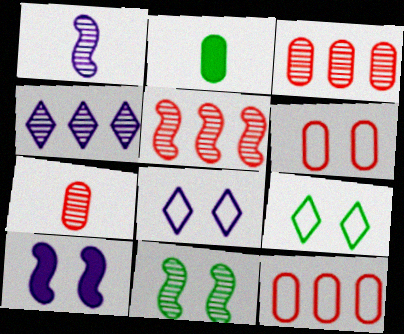[[1, 5, 11], 
[2, 5, 8], 
[4, 7, 11]]